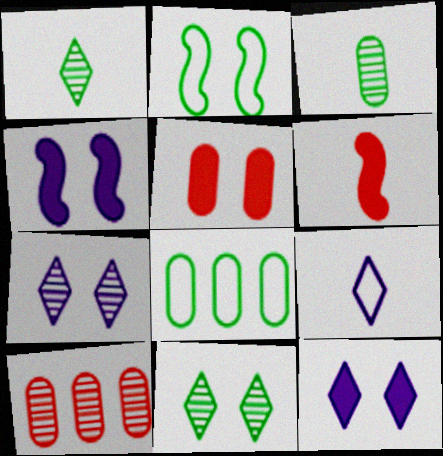[[2, 5, 7], 
[3, 6, 9], 
[6, 7, 8]]